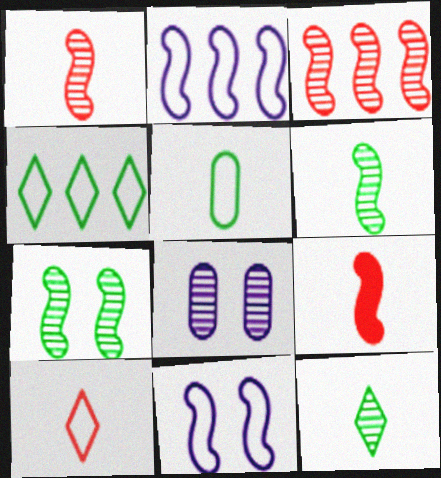[[2, 7, 9], 
[3, 8, 12], 
[4, 8, 9]]